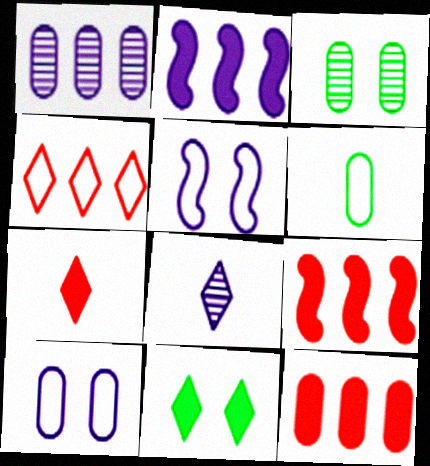[[2, 8, 10], 
[4, 5, 6], 
[4, 8, 11]]